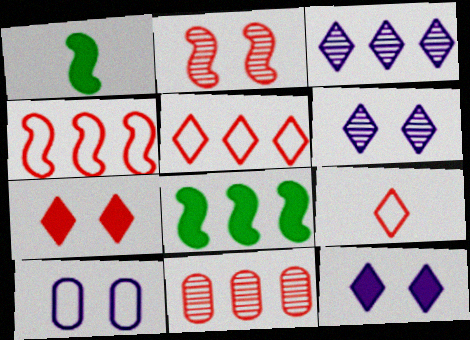[]